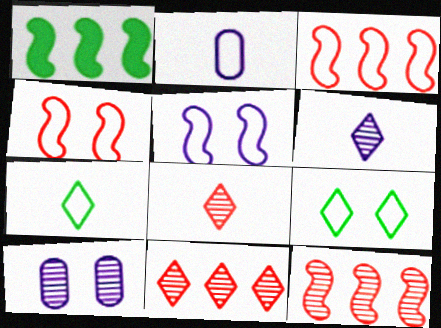[[2, 3, 9]]